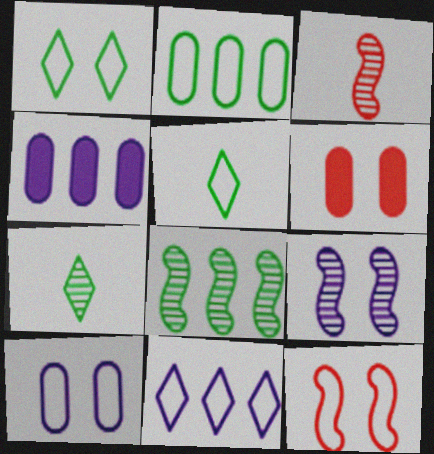[[1, 3, 4], 
[1, 6, 9], 
[1, 10, 12], 
[3, 8, 9], 
[4, 7, 12]]